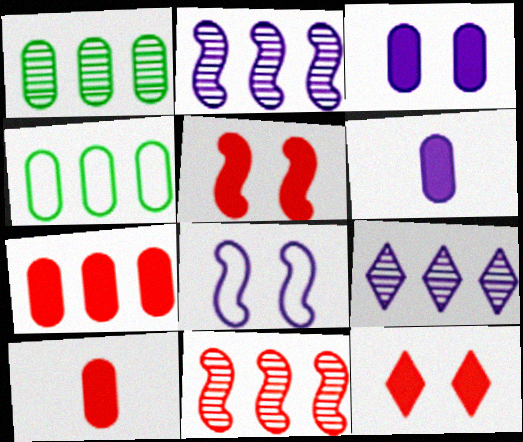[[1, 9, 11], 
[6, 8, 9]]